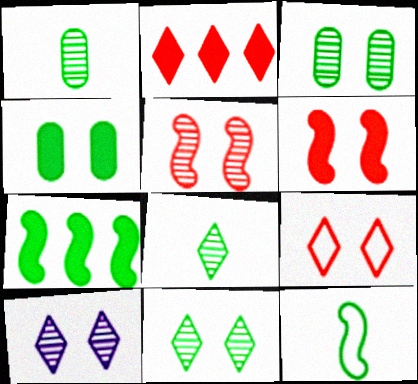[[3, 5, 10]]